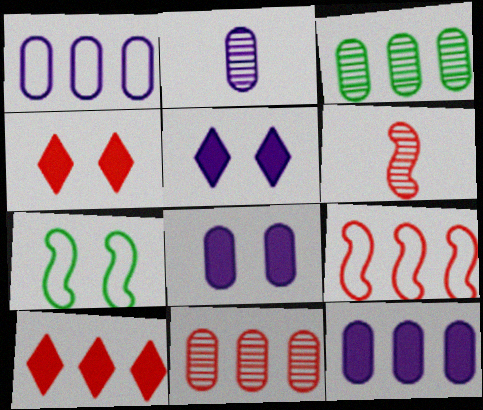[[1, 2, 8], 
[2, 7, 10], 
[9, 10, 11]]